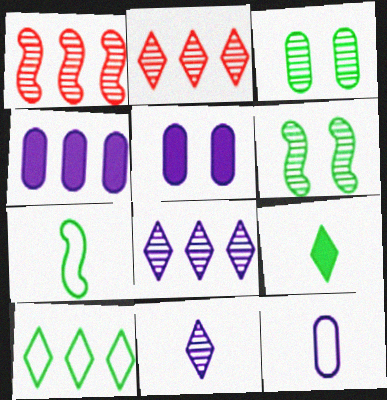[[1, 3, 11], 
[1, 4, 10], 
[2, 5, 7]]